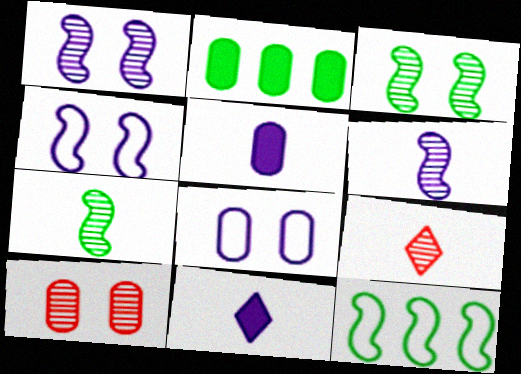[[2, 4, 9], 
[10, 11, 12]]